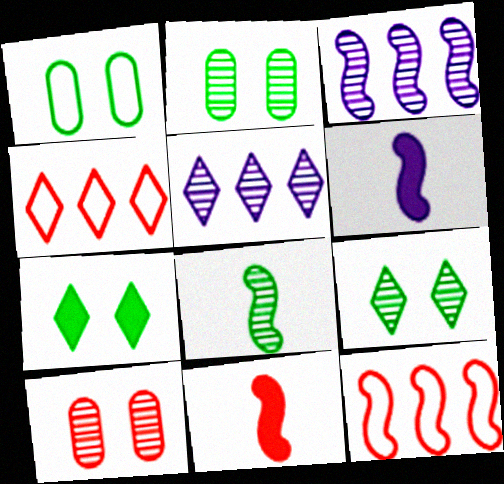[[1, 5, 11], 
[2, 4, 6], 
[4, 10, 11], 
[5, 8, 10]]